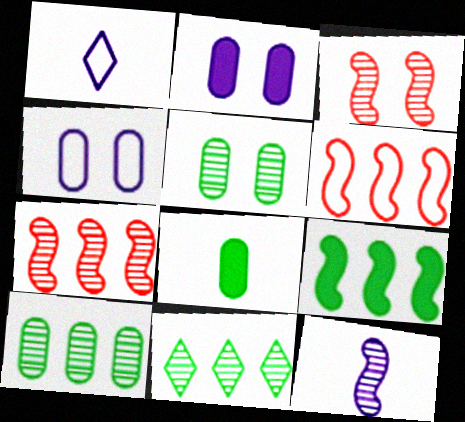[]